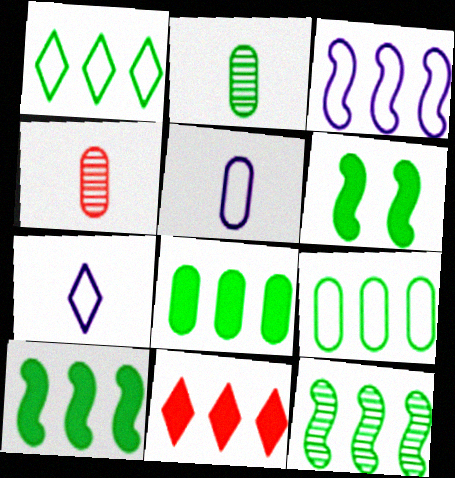[[1, 2, 6], 
[1, 8, 12]]